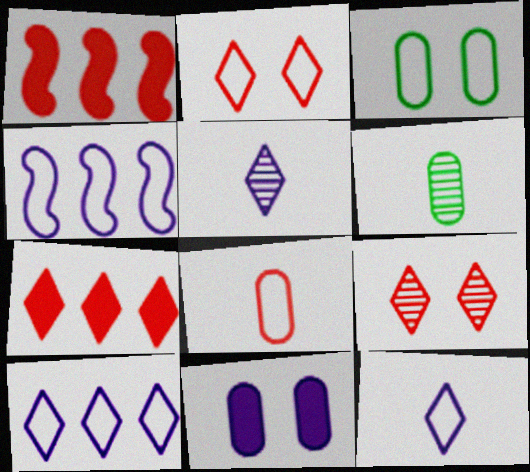[[1, 3, 5], 
[1, 8, 9], 
[4, 5, 11]]